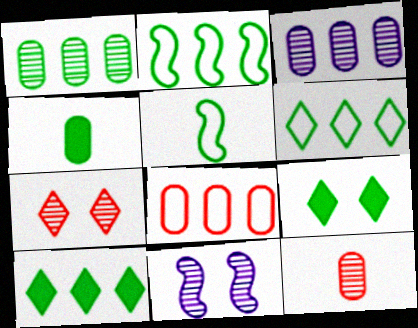[[1, 2, 10], 
[1, 5, 9]]